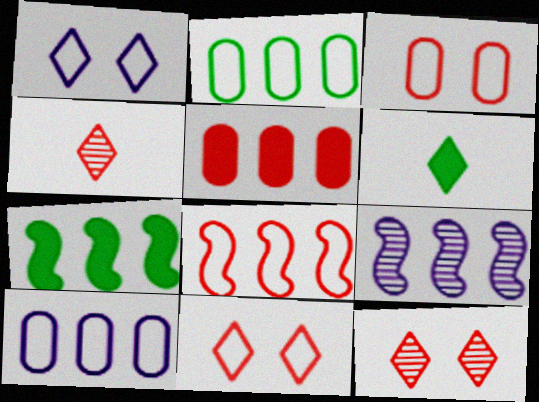[[3, 6, 9], 
[7, 8, 9]]